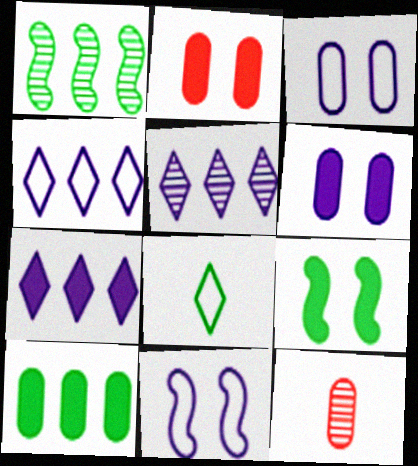[[3, 10, 12], 
[4, 5, 7], 
[4, 9, 12]]